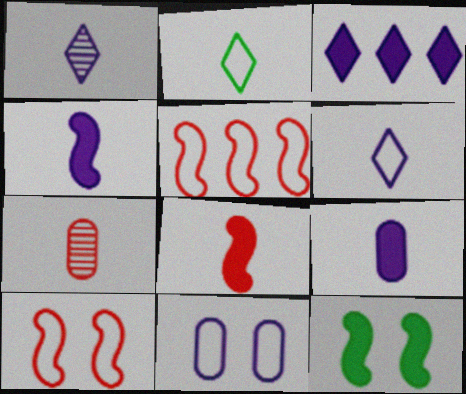[[2, 4, 7], 
[2, 5, 11]]